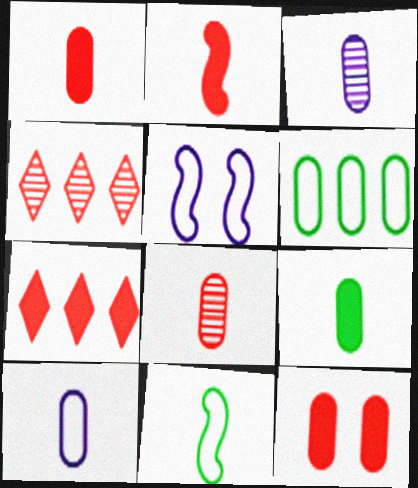[[2, 7, 12], 
[3, 6, 12], 
[4, 5, 9], 
[8, 9, 10]]